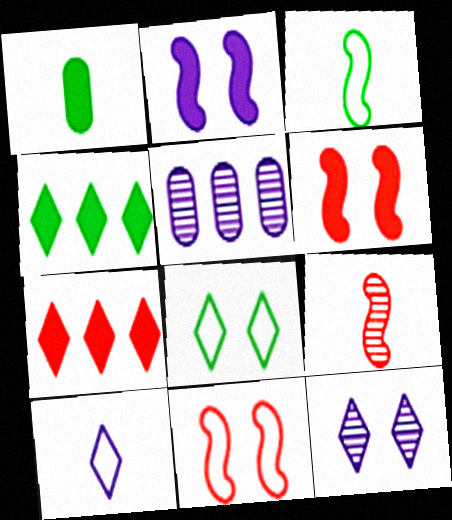[[1, 2, 7], 
[1, 9, 10], 
[2, 5, 10]]